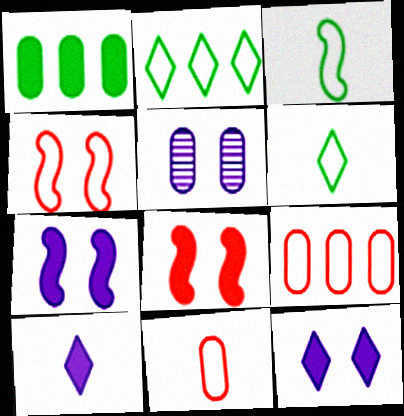[[1, 5, 11], 
[1, 8, 10]]